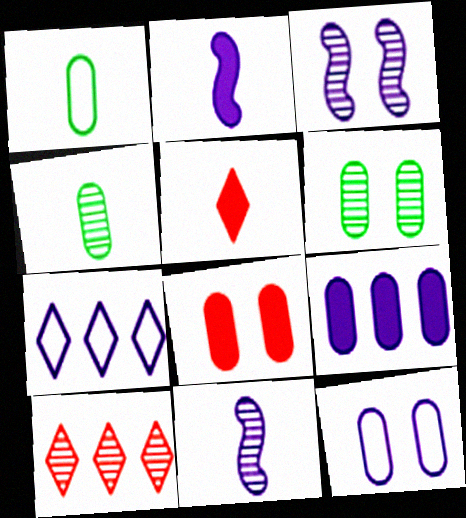[[1, 5, 11], 
[3, 4, 10], 
[6, 8, 12], 
[6, 10, 11]]